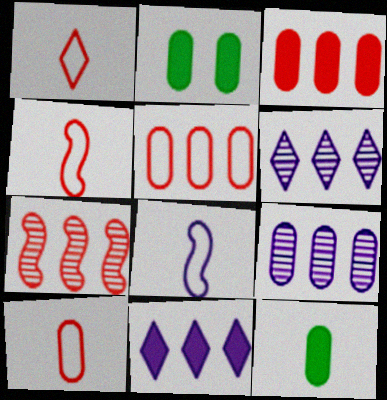[[1, 4, 10], 
[2, 4, 6], 
[2, 9, 10]]